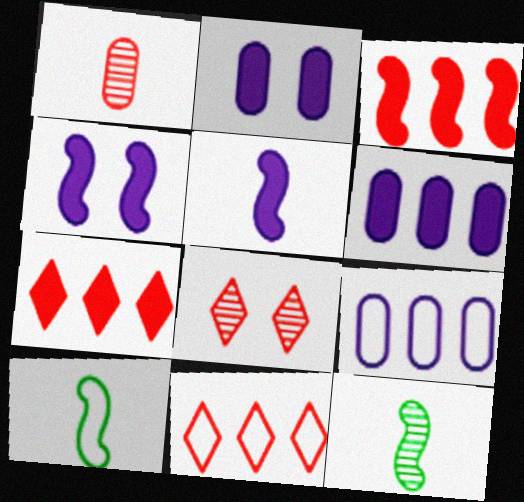[[2, 11, 12], 
[6, 8, 10]]